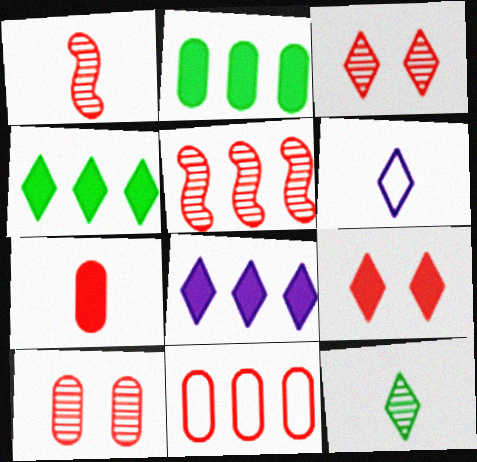[[1, 9, 11], 
[3, 4, 6], 
[7, 10, 11]]